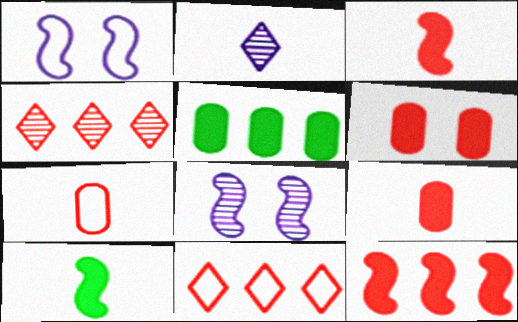[[2, 7, 10]]